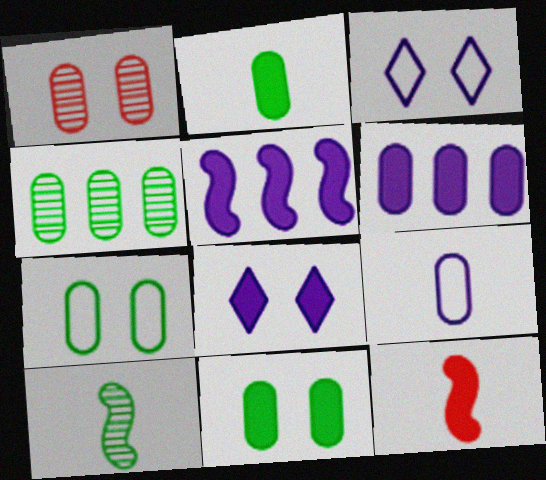[[2, 4, 7], 
[3, 4, 12]]